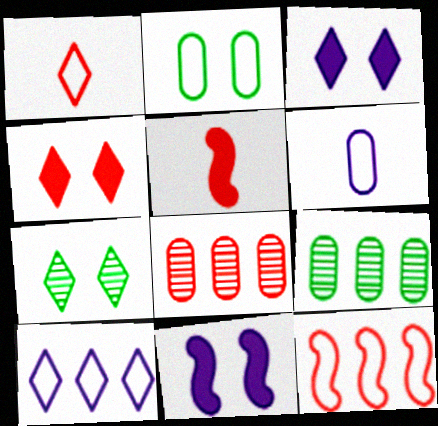[[1, 9, 11]]